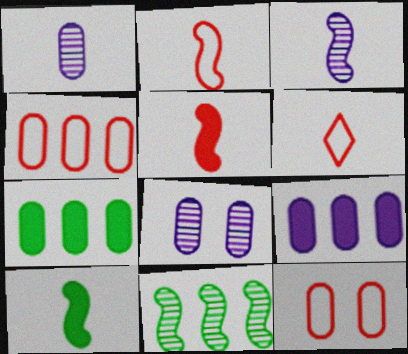[[1, 6, 10], 
[1, 7, 12], 
[2, 3, 10]]